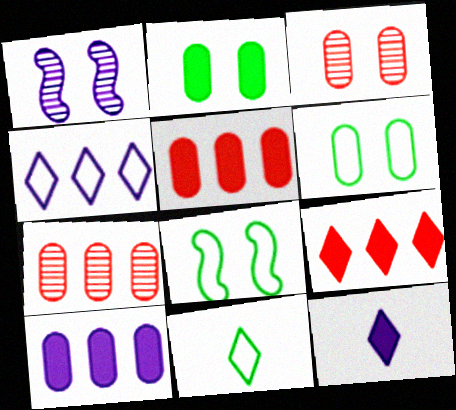[[1, 5, 11], 
[7, 8, 12]]